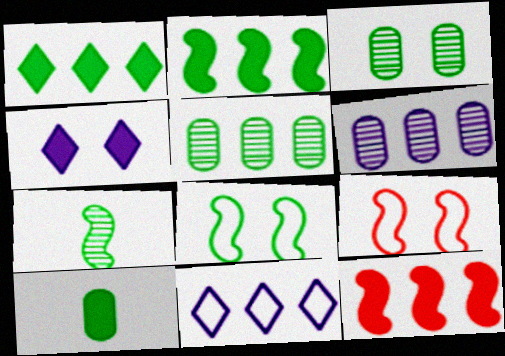[[2, 7, 8], 
[3, 4, 9], 
[4, 10, 12], 
[5, 11, 12]]